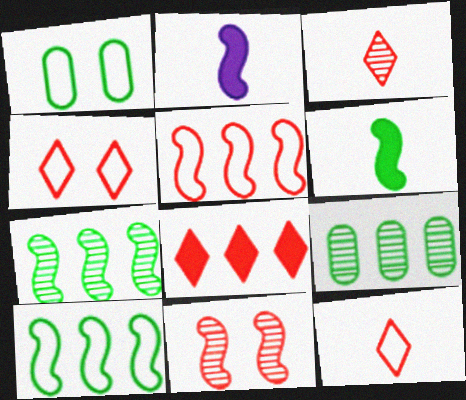[[2, 4, 9], 
[2, 10, 11], 
[3, 4, 8]]